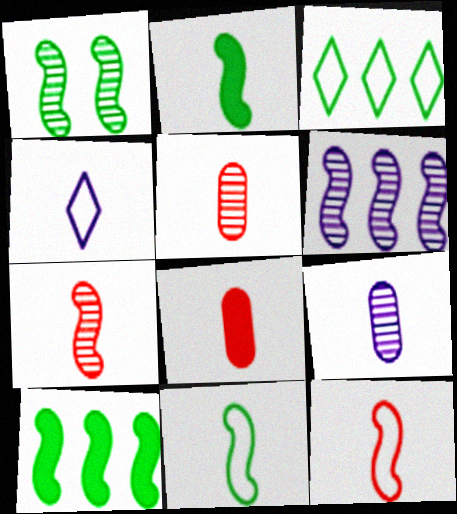[[1, 6, 7], 
[1, 10, 11], 
[2, 4, 5]]